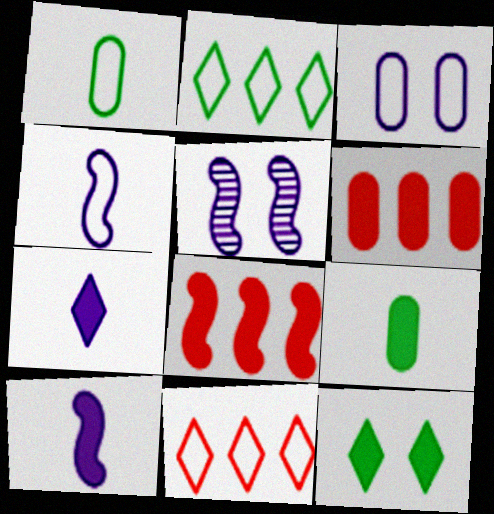[[5, 9, 11], 
[6, 10, 12]]